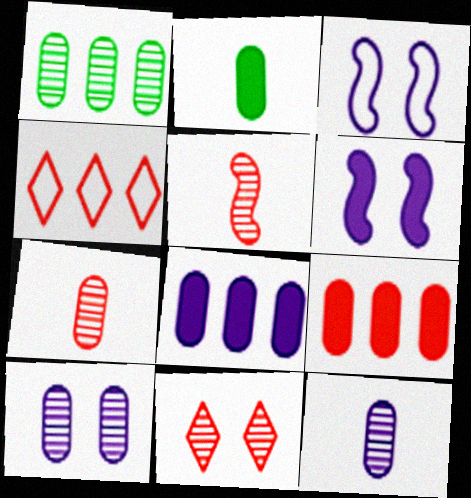[[1, 7, 10]]